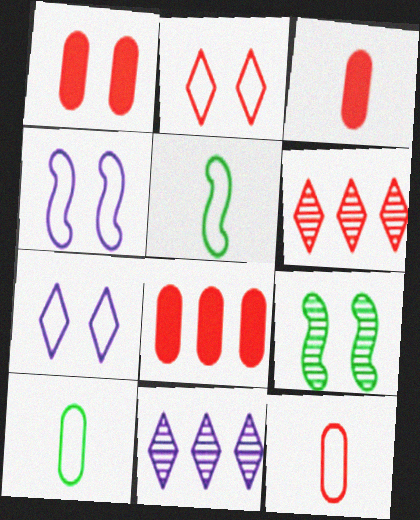[[1, 3, 8], 
[1, 5, 11], 
[1, 7, 9]]